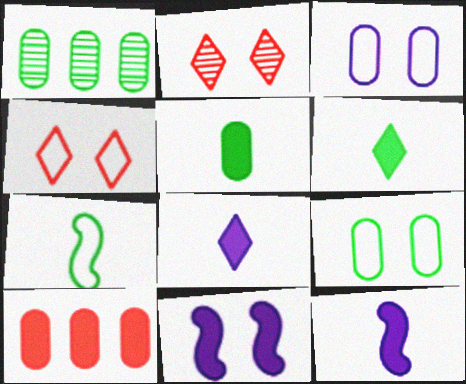[[1, 4, 12], 
[1, 5, 9], 
[2, 9, 11], 
[6, 10, 11]]